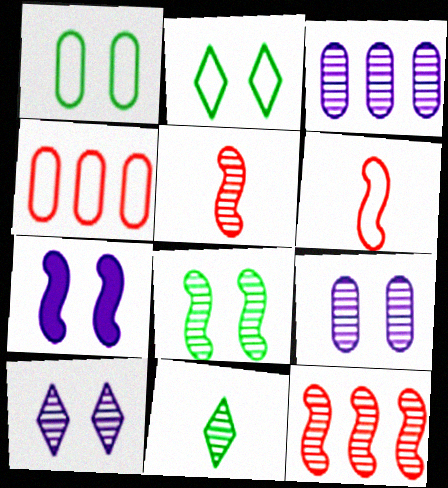[[4, 7, 11], 
[9, 11, 12]]